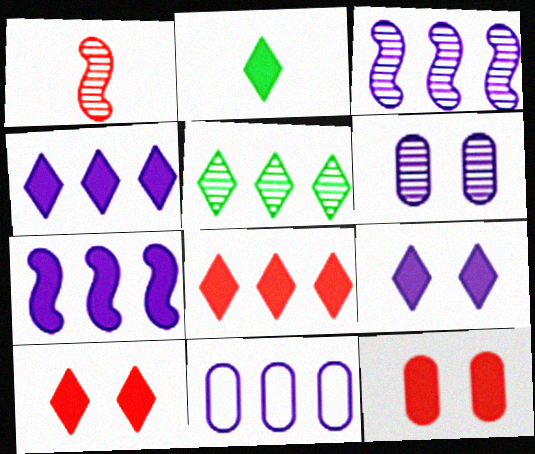[[1, 5, 6], 
[2, 4, 10], 
[2, 7, 12], 
[2, 8, 9], 
[3, 4, 11]]